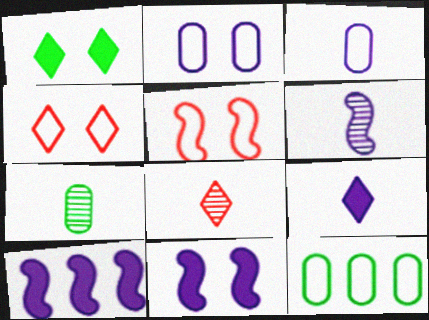[[3, 6, 9], 
[4, 7, 10], 
[6, 7, 8], 
[8, 11, 12]]